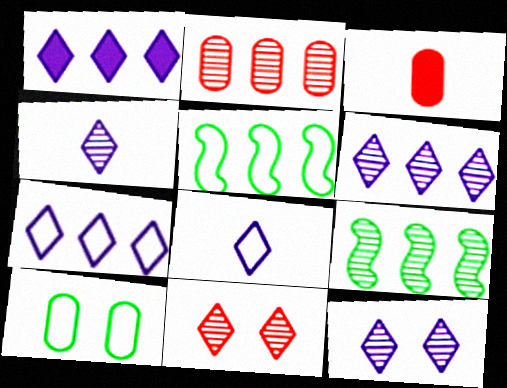[[1, 2, 5], 
[1, 6, 7], 
[1, 8, 12], 
[2, 6, 9], 
[3, 5, 12], 
[4, 6, 12]]